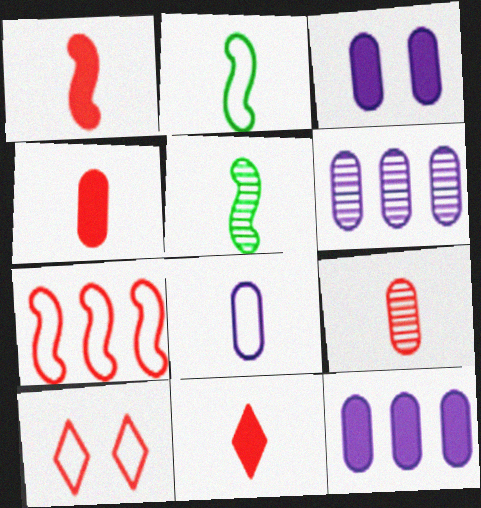[[1, 4, 11], 
[3, 6, 8], 
[5, 8, 11], 
[5, 10, 12]]